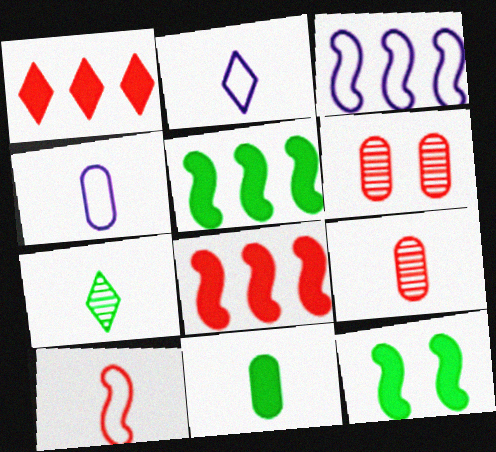[[1, 6, 10], 
[2, 5, 6], 
[4, 9, 11]]